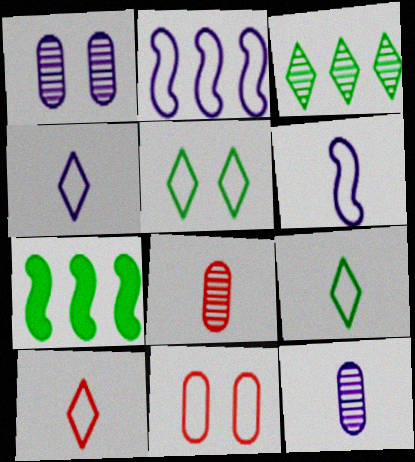[[1, 7, 10], 
[2, 9, 11], 
[4, 9, 10]]